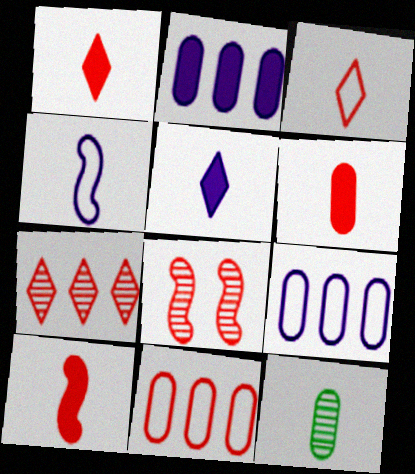[[1, 4, 12], 
[1, 6, 10], 
[1, 8, 11]]